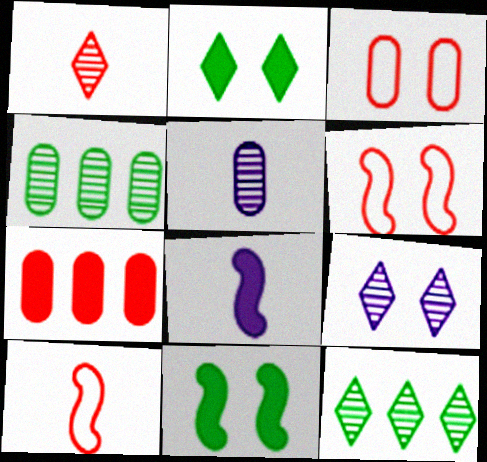[[1, 6, 7], 
[1, 9, 12], 
[2, 7, 8], 
[3, 8, 12], 
[3, 9, 11]]